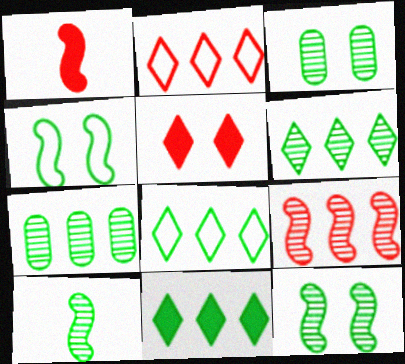[[3, 6, 10], 
[6, 8, 11]]